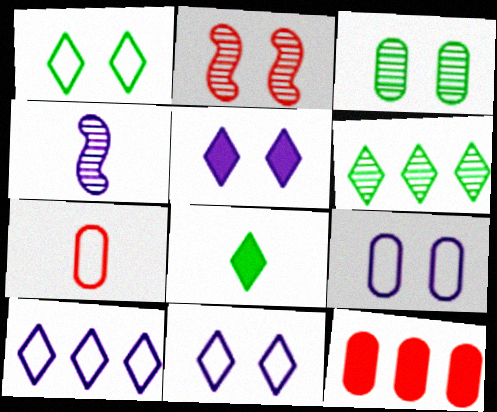[[1, 4, 12], 
[1, 6, 8], 
[4, 7, 8]]